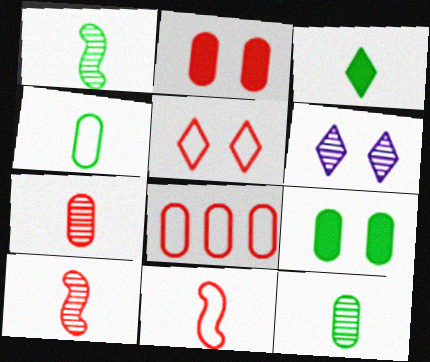[[1, 3, 4], 
[2, 7, 8], 
[5, 8, 11]]